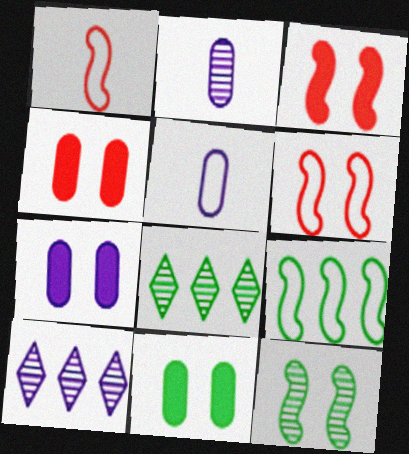[[1, 7, 8], 
[1, 10, 11], 
[3, 5, 8], 
[4, 7, 11]]